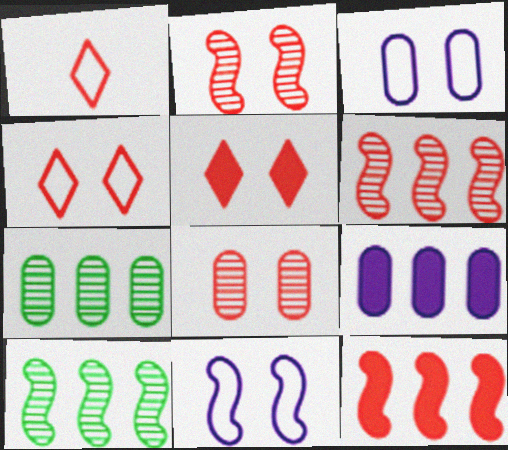[[1, 8, 12]]